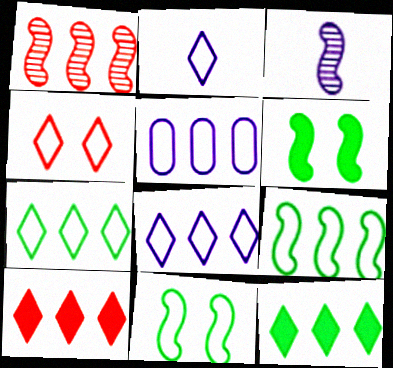[[1, 5, 12], 
[2, 4, 7]]